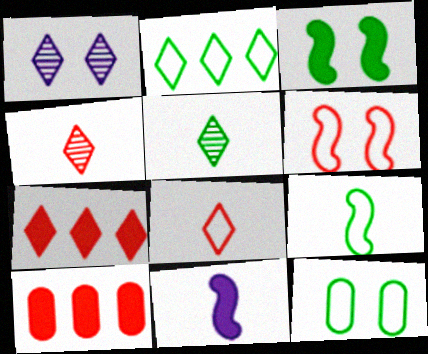[[1, 9, 10], 
[2, 9, 12], 
[4, 6, 10]]